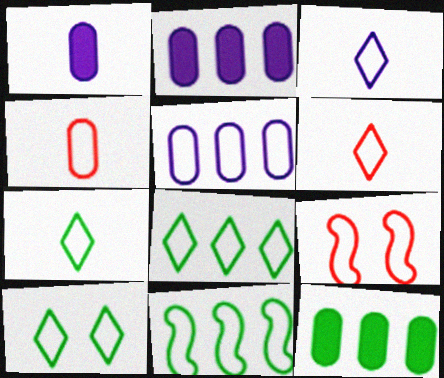[[3, 6, 7], 
[5, 7, 9], 
[7, 8, 10]]